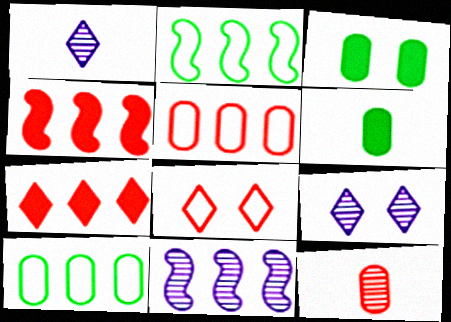[[2, 4, 11], 
[4, 8, 12], 
[6, 8, 11], 
[7, 10, 11]]